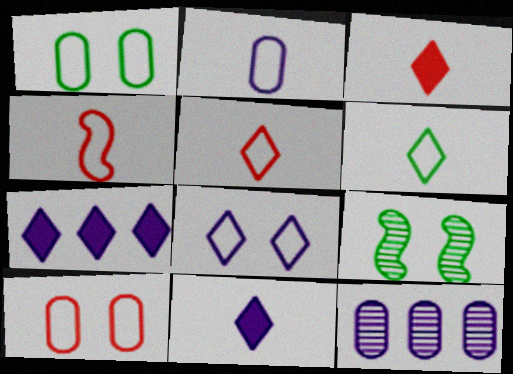[[2, 4, 6]]